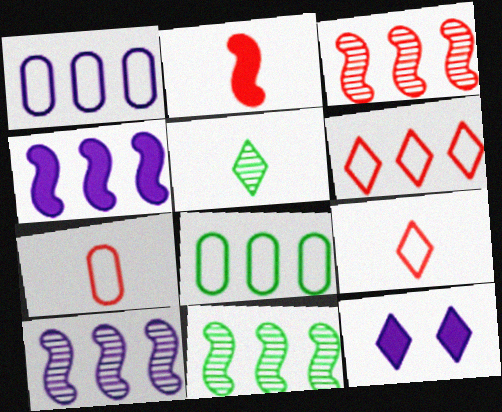[[3, 10, 11], 
[5, 6, 12], 
[7, 11, 12]]